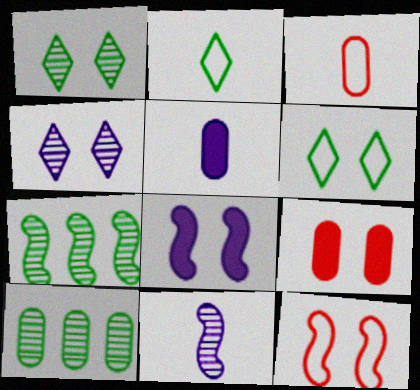[]